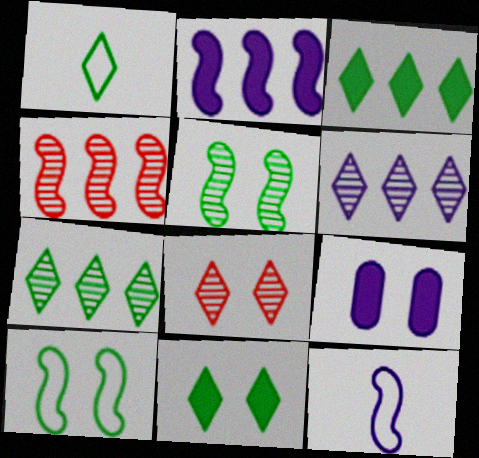[[1, 4, 9], 
[1, 7, 11], 
[6, 9, 12], 
[8, 9, 10]]